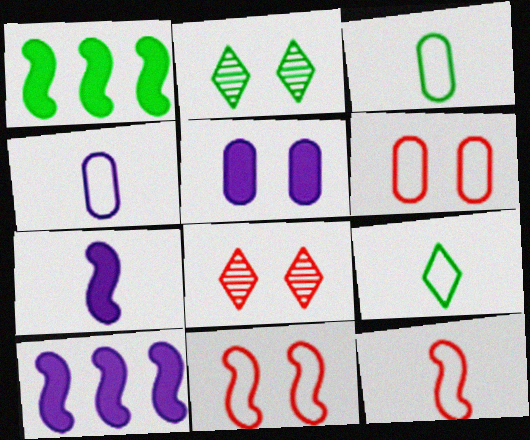[[1, 2, 3], 
[1, 4, 8], 
[2, 5, 11], 
[3, 8, 10], 
[4, 9, 12]]